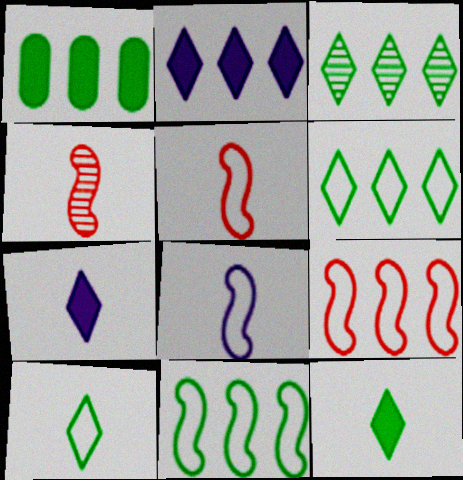[[1, 3, 11]]